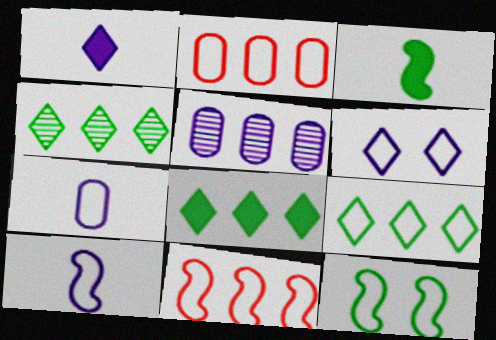[[4, 8, 9], 
[5, 8, 11], 
[10, 11, 12]]